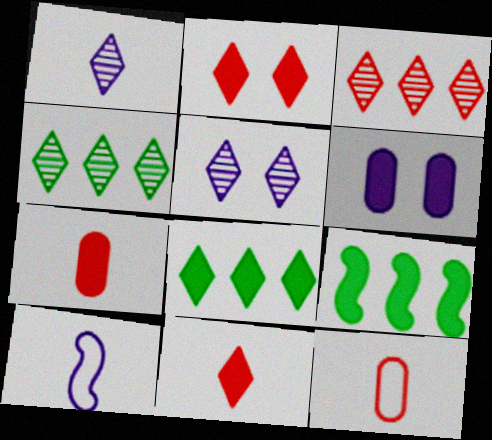[[5, 9, 12], 
[6, 9, 11]]